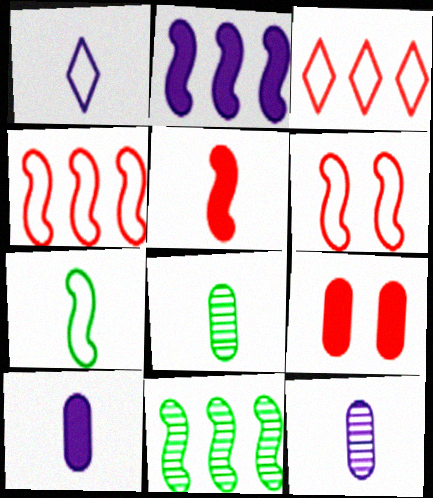[[1, 5, 8], 
[1, 9, 11], 
[2, 4, 11]]